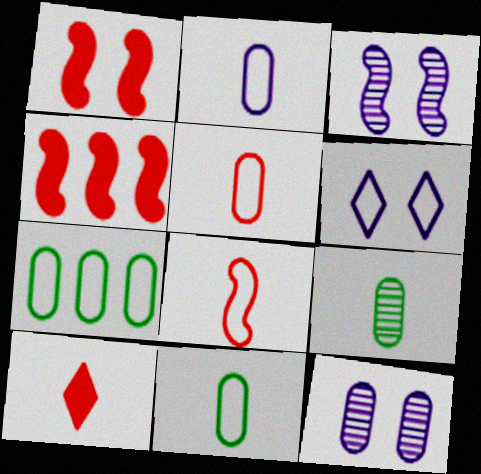[[2, 5, 11], 
[3, 7, 10], 
[4, 6, 9], 
[6, 7, 8]]